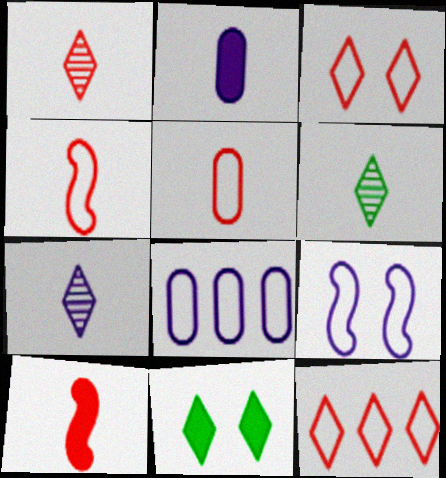[[1, 5, 10], 
[1, 6, 7], 
[2, 4, 6], 
[7, 11, 12]]